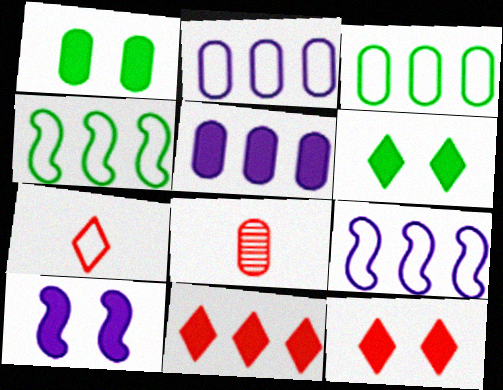[[1, 2, 8], 
[1, 10, 12], 
[6, 8, 9]]